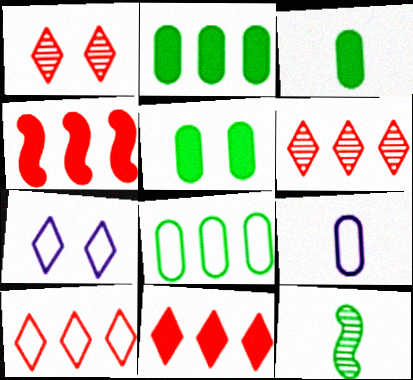[[2, 3, 5], 
[6, 10, 11]]